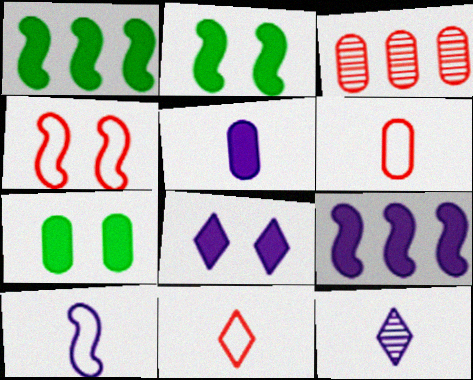[[5, 8, 9], 
[5, 10, 12]]